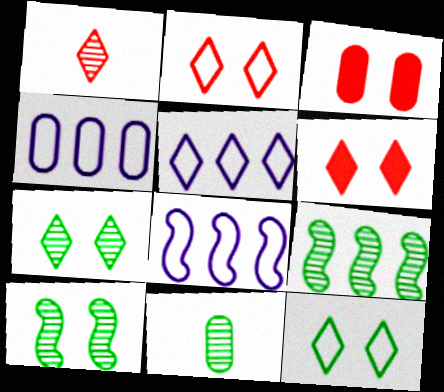[[3, 4, 11], 
[4, 5, 8], 
[6, 8, 11], 
[7, 9, 11]]